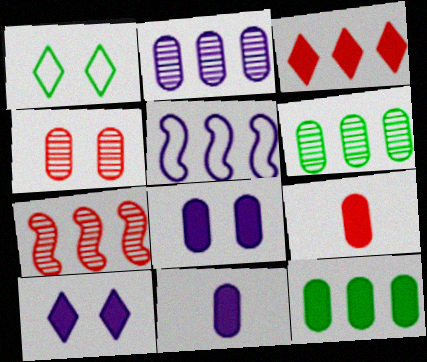[[1, 7, 11], 
[3, 5, 6], 
[8, 9, 12]]